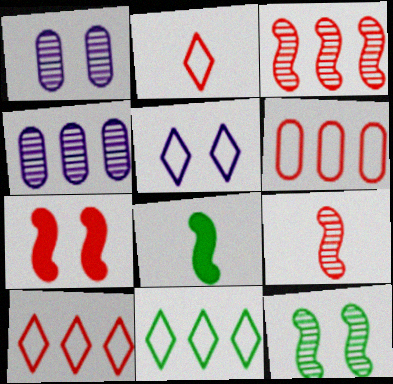[[1, 8, 10], 
[2, 5, 11]]